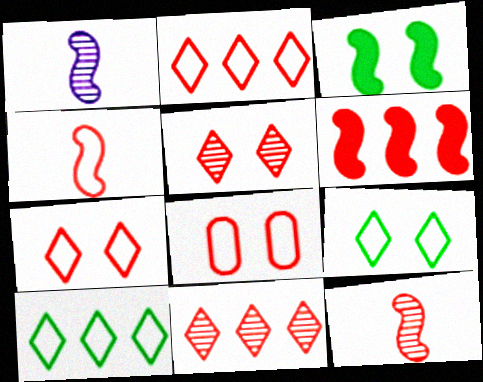[[2, 4, 8]]